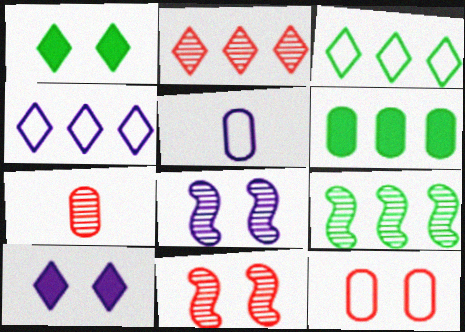[[1, 8, 12], 
[2, 7, 11], 
[3, 6, 9]]